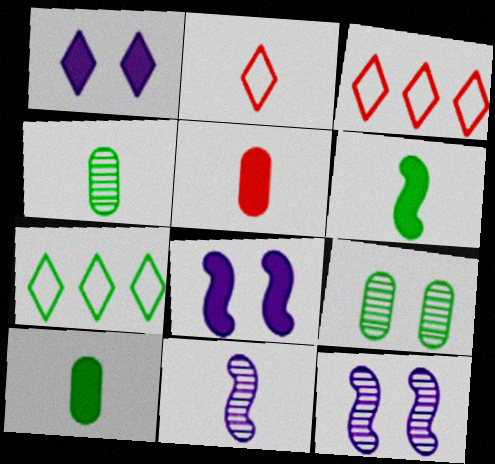[[2, 10, 11], 
[3, 4, 8], 
[3, 10, 12], 
[5, 7, 12], 
[6, 7, 9]]